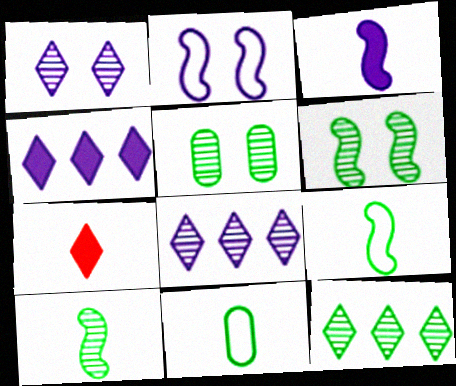[[5, 10, 12]]